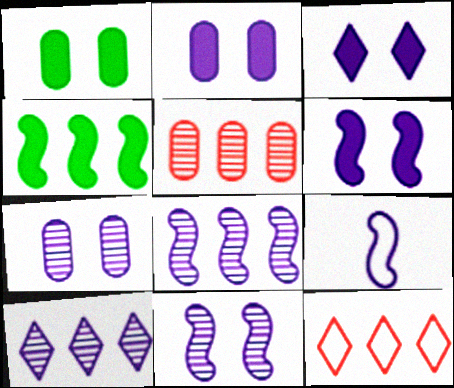[[2, 3, 6], 
[2, 9, 10], 
[6, 8, 9]]